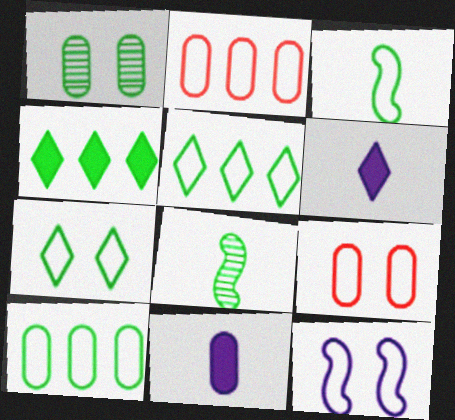[[1, 2, 11], 
[1, 3, 4], 
[3, 7, 10], 
[7, 9, 12]]